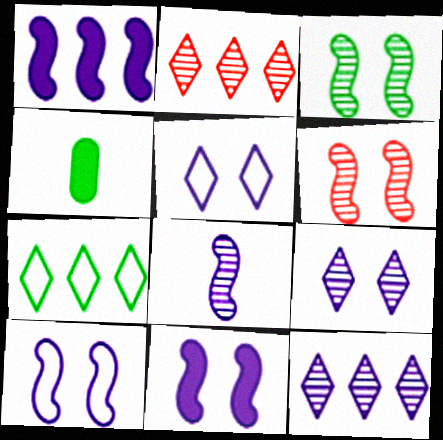[[1, 8, 10], 
[2, 4, 10], 
[3, 4, 7]]